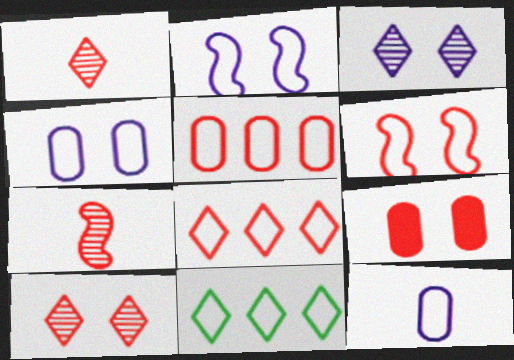[[6, 9, 10], 
[6, 11, 12], 
[7, 8, 9]]